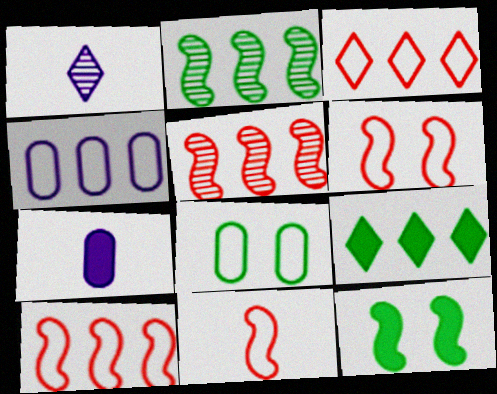[[4, 5, 9], 
[6, 10, 11]]